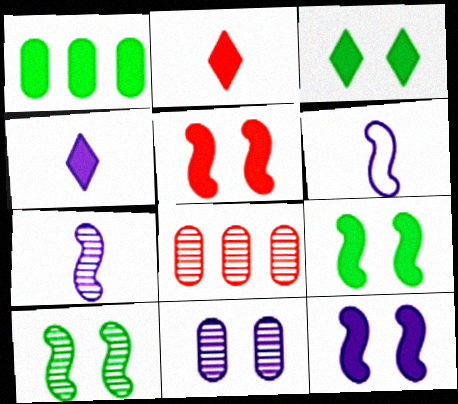[[1, 2, 12], 
[1, 4, 5], 
[3, 6, 8], 
[5, 9, 12]]